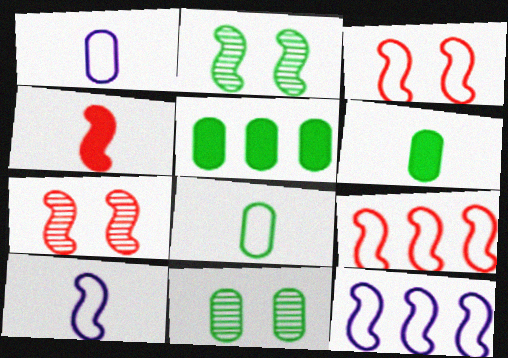[[2, 4, 12], 
[4, 7, 9], 
[5, 8, 11]]